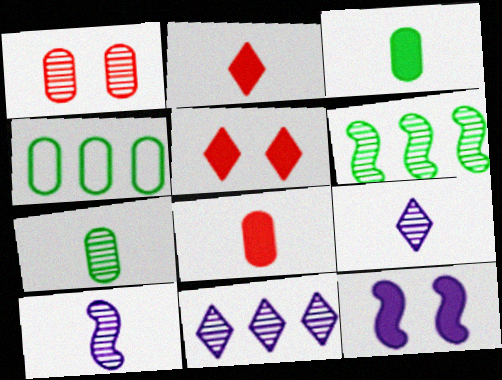[[1, 6, 9], 
[4, 5, 10]]